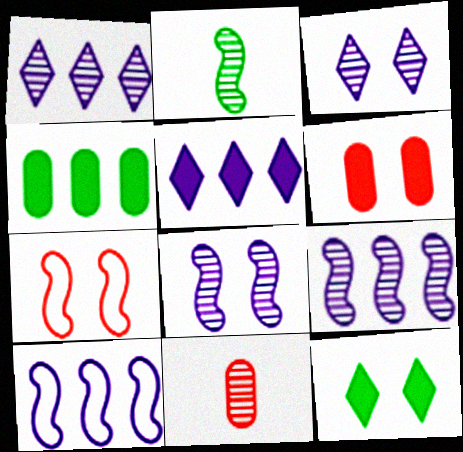[[10, 11, 12]]